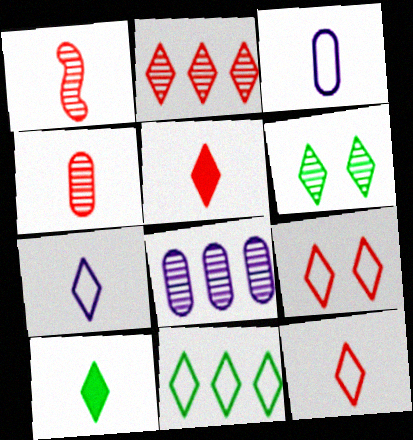[[1, 3, 10], 
[1, 6, 8], 
[2, 5, 9], 
[6, 10, 11], 
[7, 9, 11]]